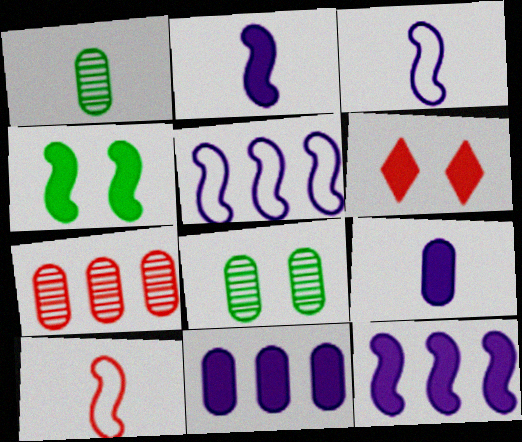[[1, 5, 6], 
[6, 7, 10]]